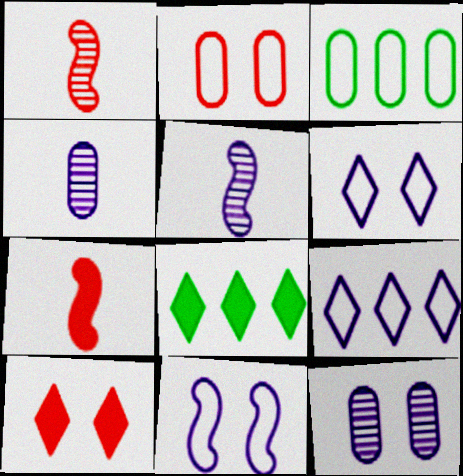[[2, 5, 8], 
[3, 5, 10]]